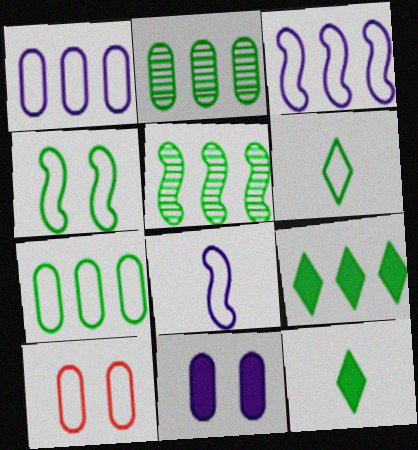[[2, 4, 12], 
[3, 6, 10], 
[4, 6, 7], 
[5, 7, 9]]